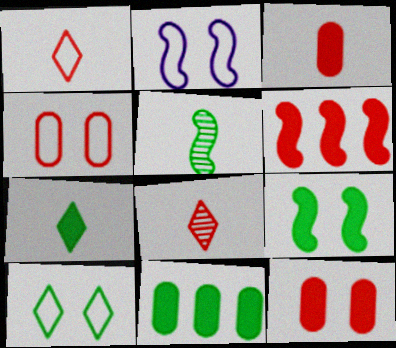[[2, 4, 10], 
[2, 5, 6], 
[2, 8, 11], 
[4, 6, 8], 
[5, 10, 11], 
[7, 9, 11]]